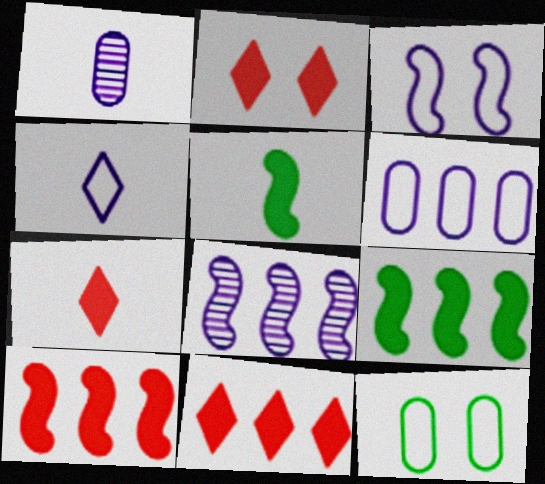[[2, 7, 11], 
[3, 4, 6], 
[7, 8, 12]]